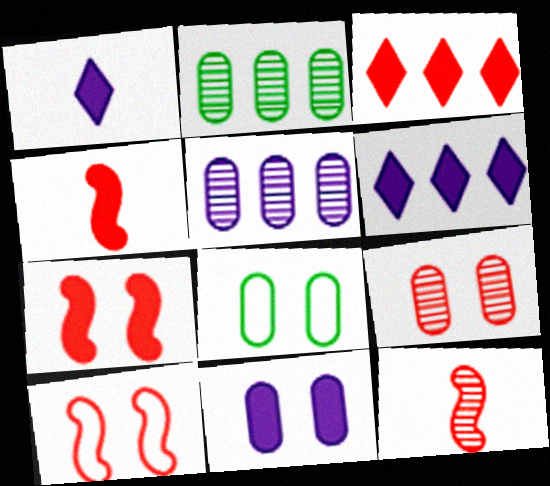[[1, 2, 10], 
[6, 8, 12], 
[8, 9, 11]]